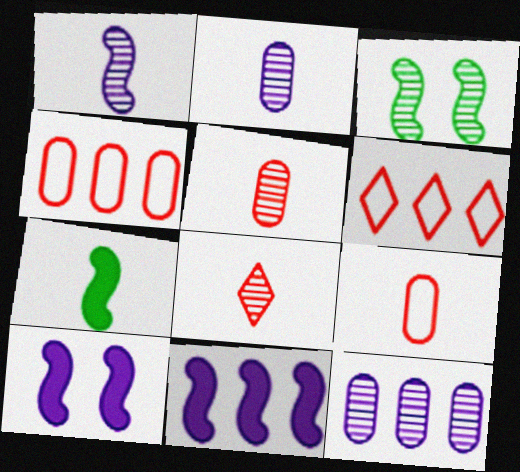[[3, 8, 12]]